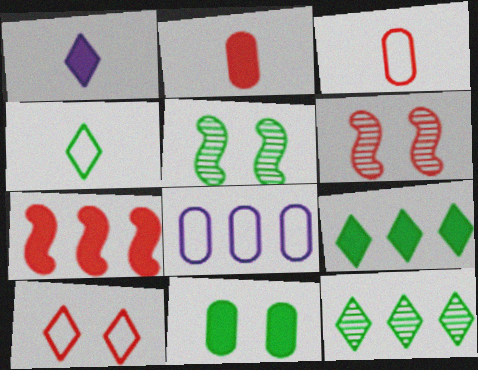[[1, 7, 11], 
[1, 10, 12], 
[7, 8, 12]]